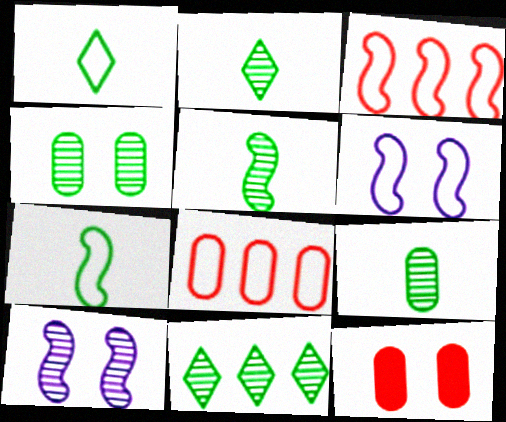[[1, 6, 8], 
[2, 5, 9], 
[3, 6, 7], 
[4, 5, 11]]